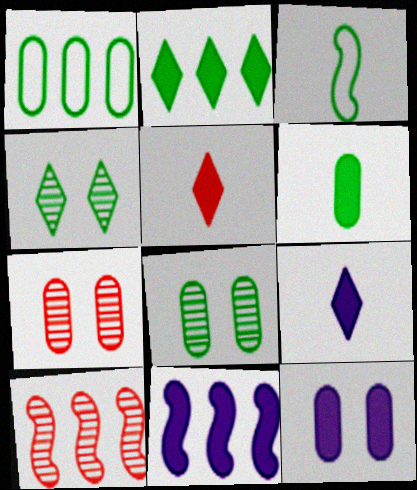[[1, 6, 8], 
[2, 3, 8], 
[9, 11, 12]]